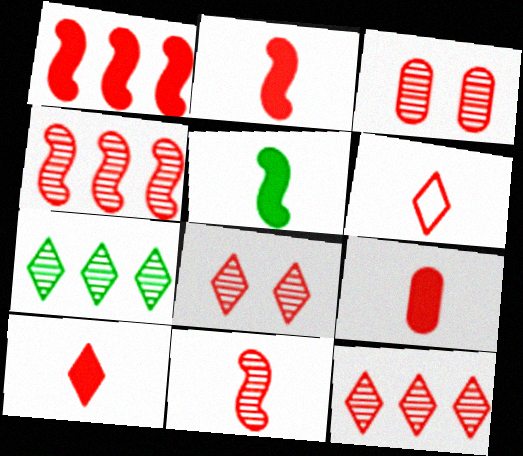[[1, 3, 6], 
[2, 9, 10], 
[3, 11, 12], 
[6, 9, 11]]